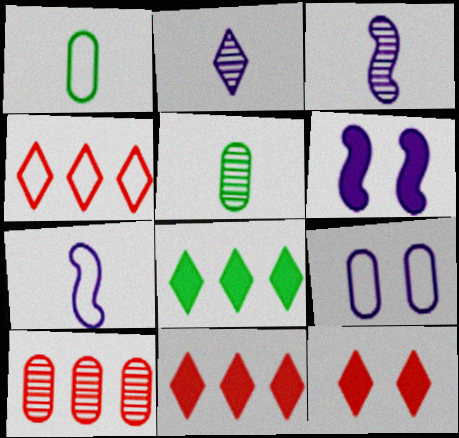[[4, 5, 6]]